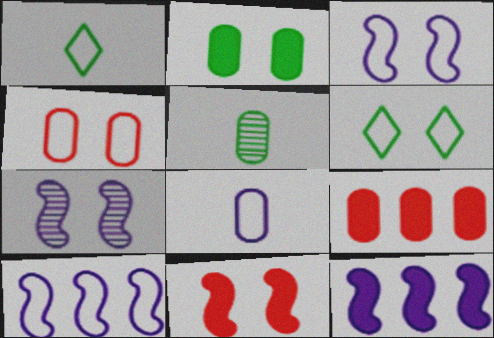[[1, 4, 10], 
[1, 7, 9], 
[3, 4, 6]]